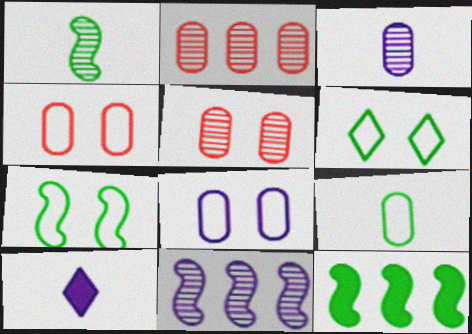[[1, 7, 12], 
[2, 7, 10], 
[8, 10, 11]]